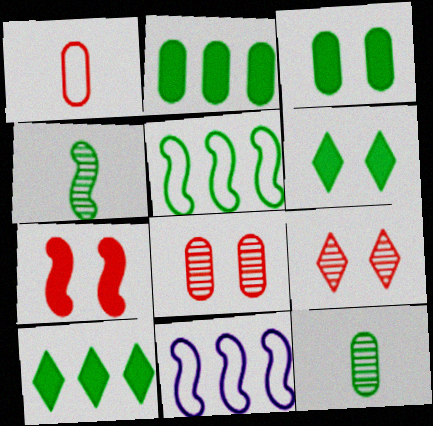[[4, 7, 11], 
[5, 6, 12]]